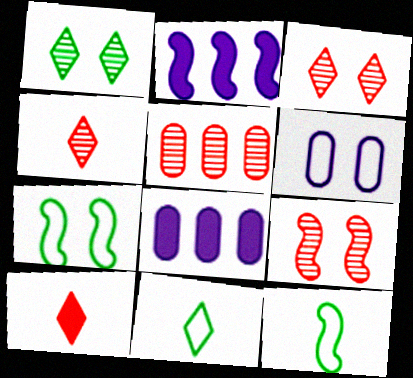[[2, 9, 12], 
[3, 8, 12], 
[4, 5, 9], 
[4, 7, 8], 
[8, 9, 11]]